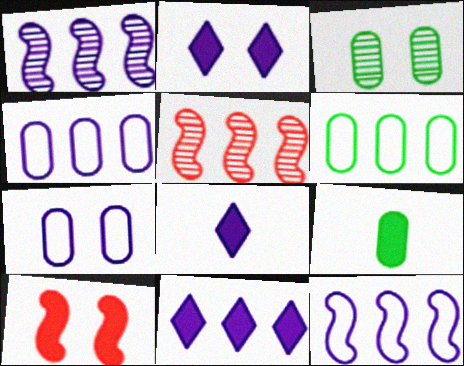[[1, 4, 11], 
[1, 7, 8], 
[2, 8, 11], 
[3, 6, 9], 
[5, 6, 11], 
[9, 10, 11]]